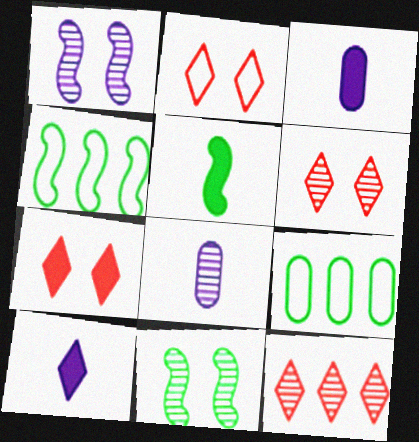[[2, 6, 7], 
[3, 4, 6], 
[4, 5, 11], 
[4, 7, 8], 
[8, 11, 12]]